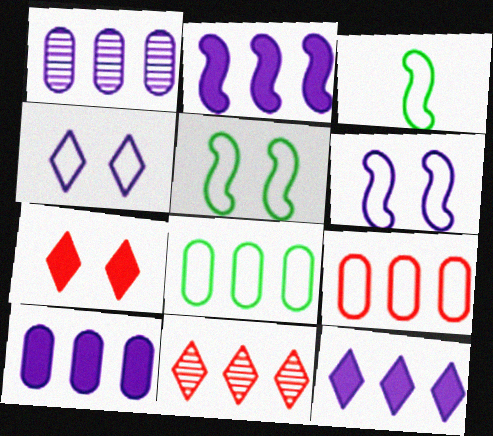[[1, 3, 7], 
[2, 8, 11], 
[2, 10, 12], 
[3, 4, 9]]